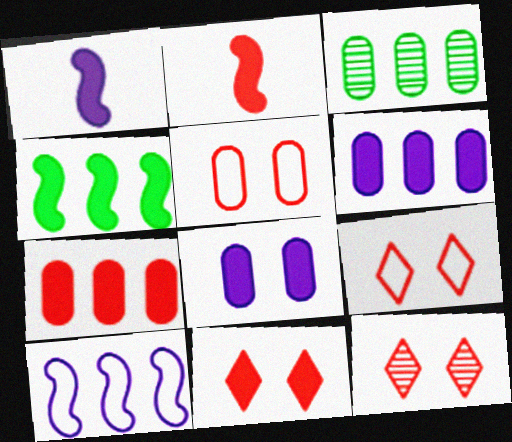[[1, 3, 9], 
[2, 7, 11], 
[9, 11, 12]]